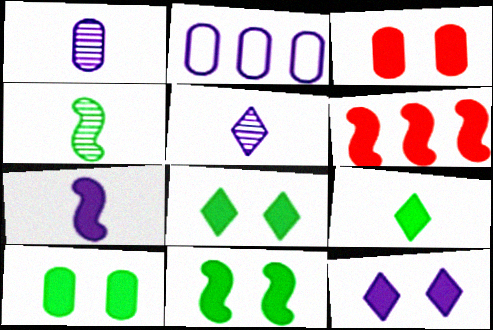[[3, 11, 12], 
[6, 7, 11], 
[8, 10, 11]]